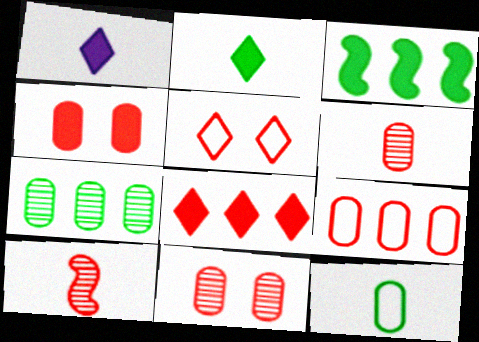[[1, 3, 4], 
[1, 10, 12], 
[4, 6, 9]]